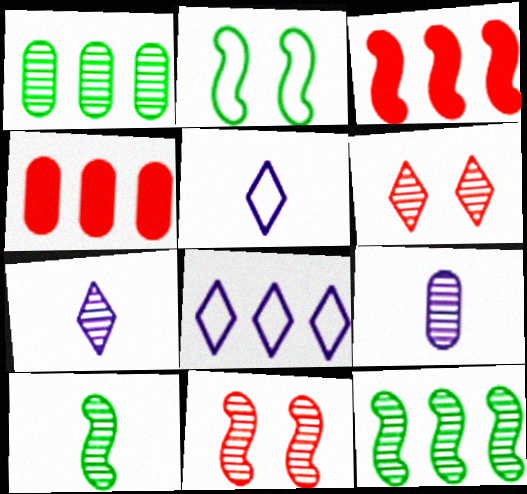[[1, 3, 8], 
[1, 7, 11], 
[2, 4, 7], 
[4, 8, 12], 
[6, 9, 12]]